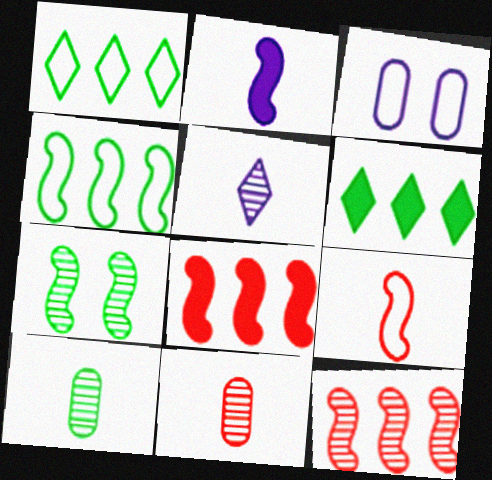[[1, 3, 9]]